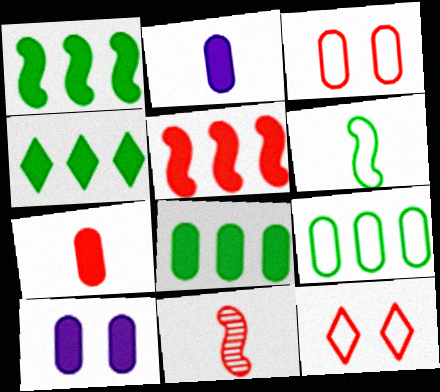[[1, 4, 8], 
[7, 8, 10]]